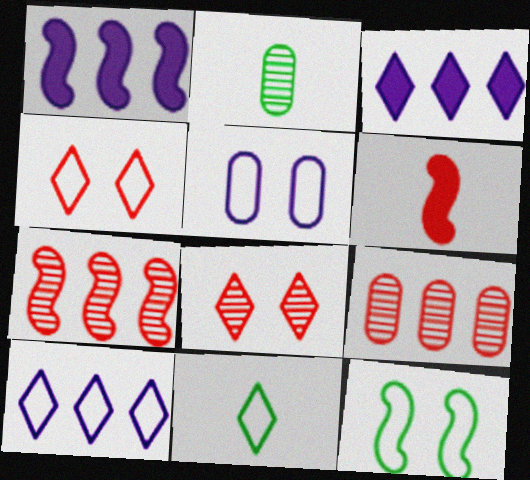[[1, 2, 4], 
[3, 8, 11], 
[4, 5, 12], 
[4, 6, 9], 
[4, 10, 11]]